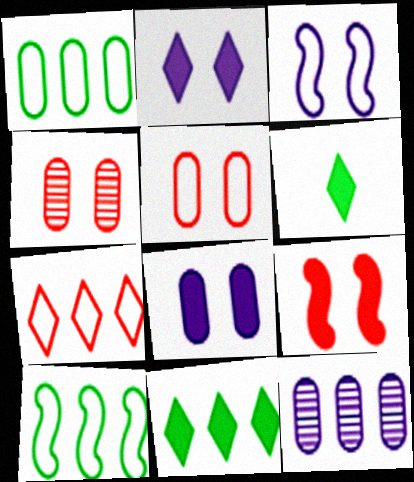[]